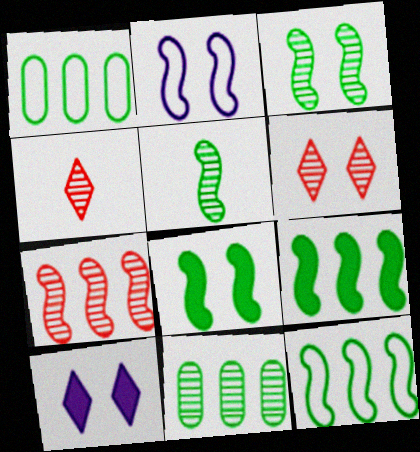[[5, 8, 12]]